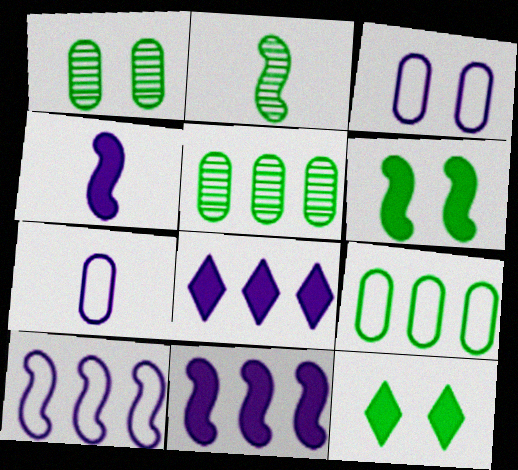[[2, 9, 12]]